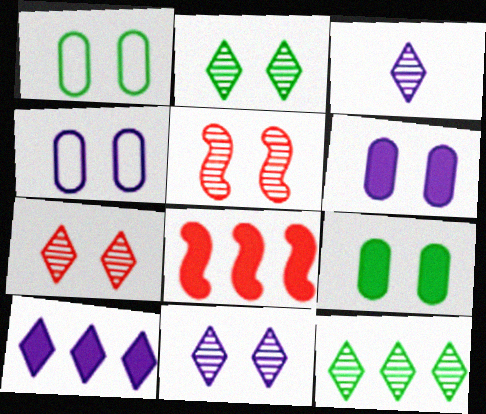[[1, 3, 8], 
[2, 7, 11], 
[3, 7, 12]]